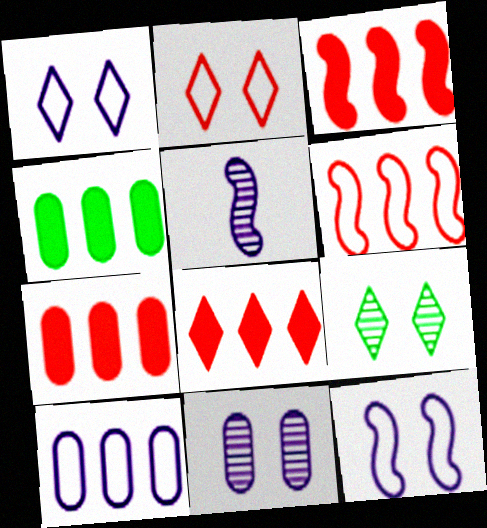[[2, 4, 5], 
[3, 7, 8]]